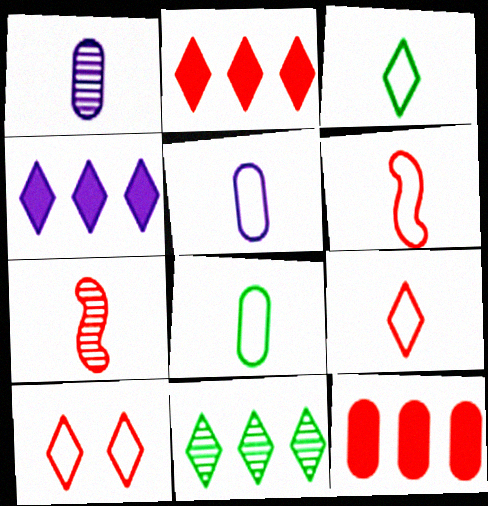[[3, 5, 6], 
[7, 10, 12]]